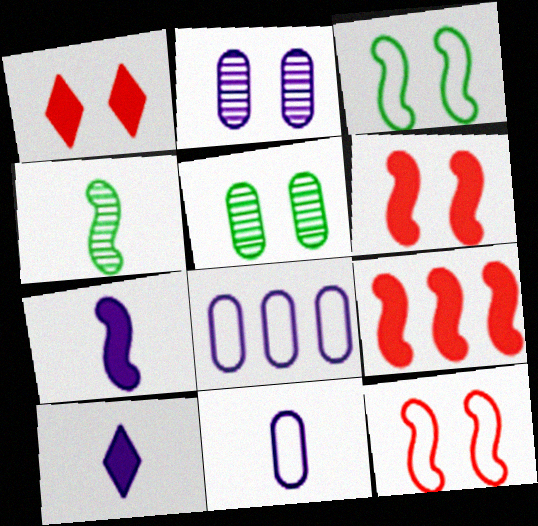[[1, 2, 3], 
[1, 4, 8]]